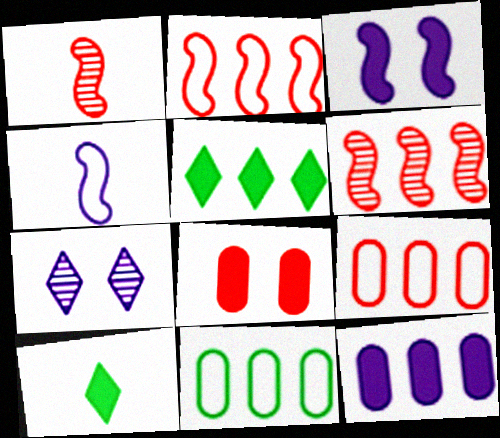[[4, 7, 12]]